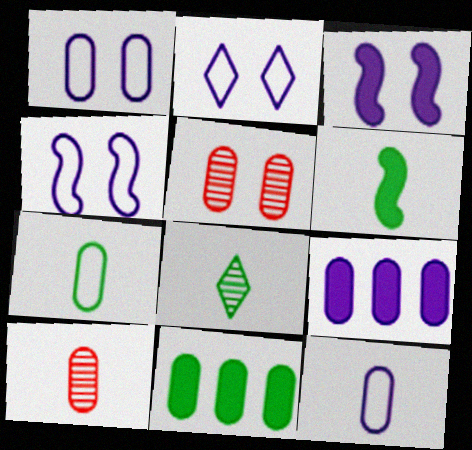[[1, 2, 4], 
[1, 10, 11], 
[5, 7, 9], 
[5, 11, 12], 
[6, 7, 8]]